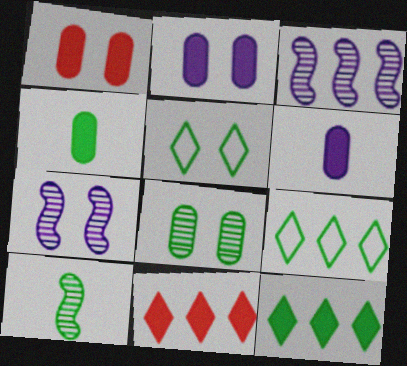[[1, 5, 7]]